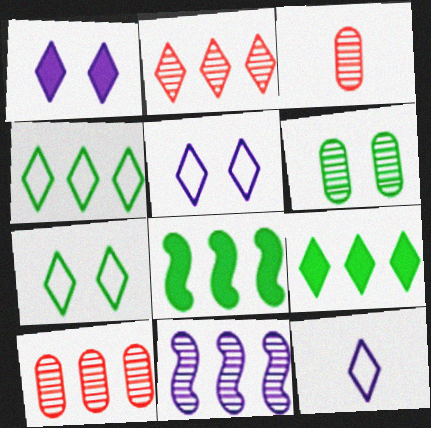[[3, 5, 8]]